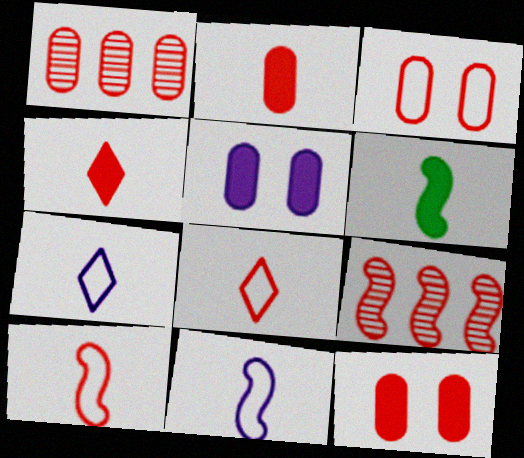[[1, 2, 3], 
[3, 4, 9], 
[8, 9, 12]]